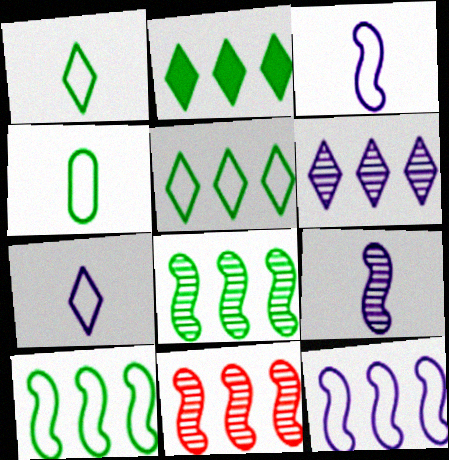[]